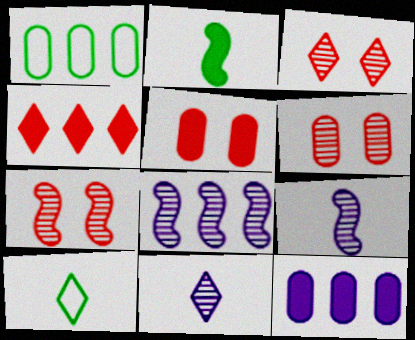[[1, 4, 8], 
[3, 6, 7], 
[5, 8, 10], 
[7, 10, 12]]